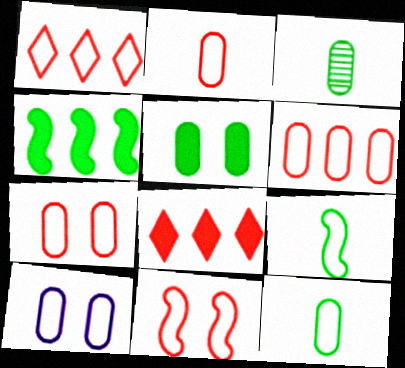[[1, 2, 11], 
[1, 9, 10], 
[2, 6, 7], 
[6, 10, 12]]